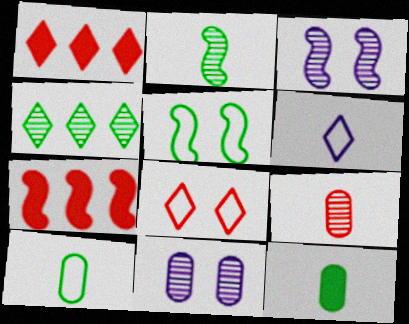[[1, 3, 10], 
[3, 4, 9], 
[4, 5, 12], 
[7, 8, 9]]